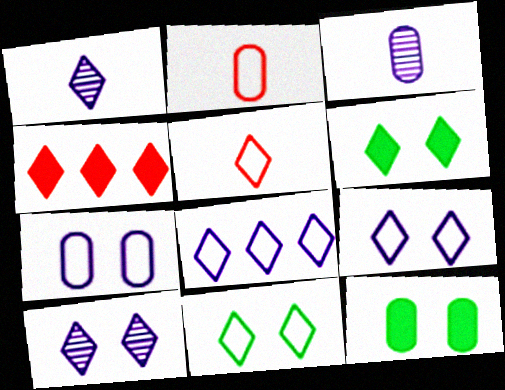[[1, 4, 11], 
[5, 8, 11]]